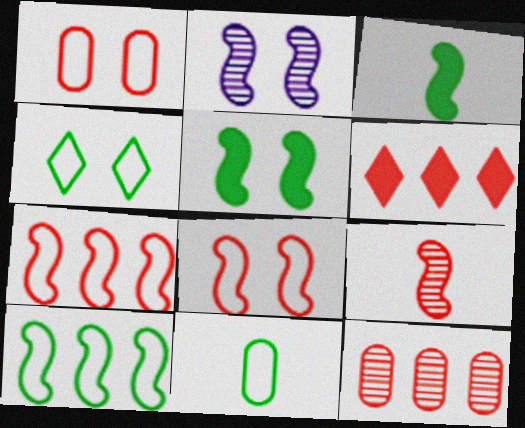[[1, 6, 9], 
[2, 3, 7], 
[2, 5, 8], 
[2, 6, 11], 
[4, 10, 11], 
[6, 7, 12]]